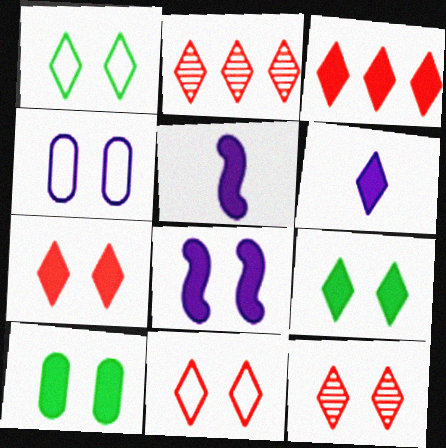[[1, 2, 6], 
[3, 5, 10], 
[3, 6, 9], 
[7, 8, 10], 
[7, 11, 12]]